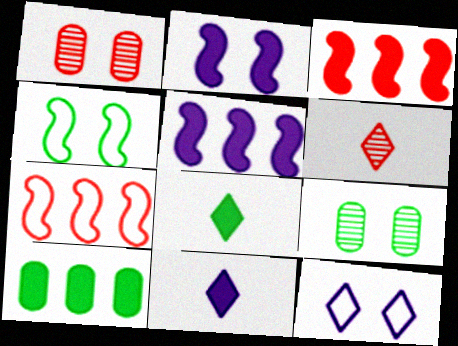[[7, 9, 11]]